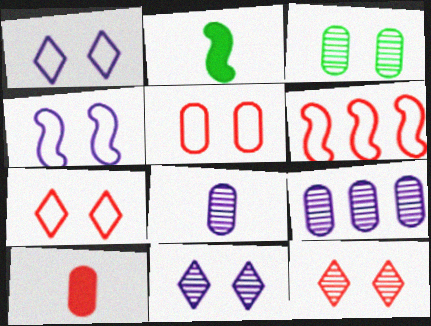[[2, 7, 9], 
[6, 10, 12]]